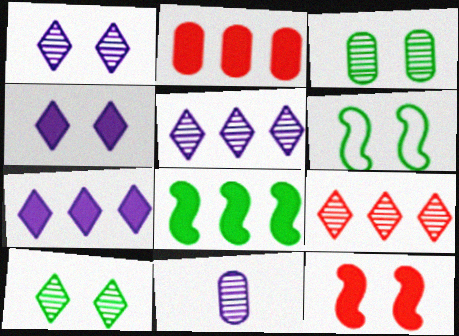[[2, 7, 8]]